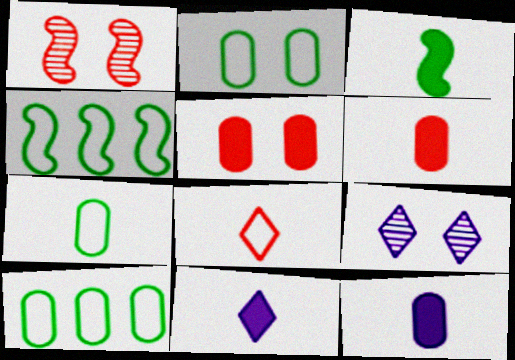[[1, 10, 11], 
[2, 7, 10], 
[3, 6, 11], 
[4, 6, 9]]